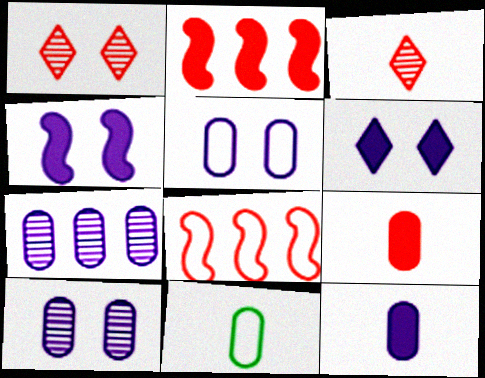[[1, 8, 9], 
[5, 7, 12]]